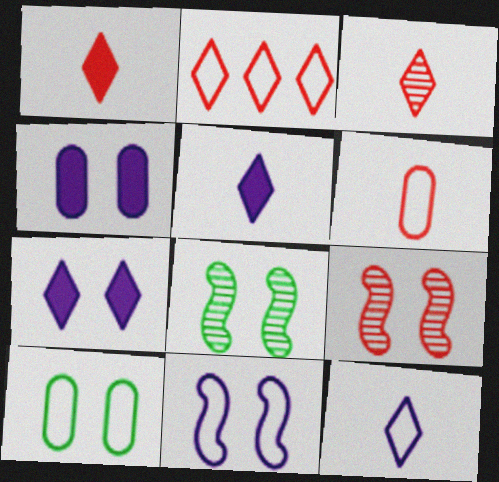[[7, 9, 10]]